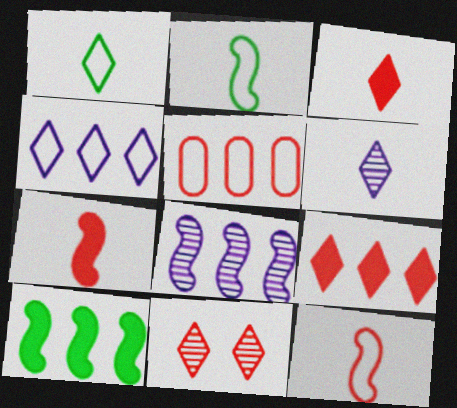[[1, 3, 6], 
[5, 7, 11]]